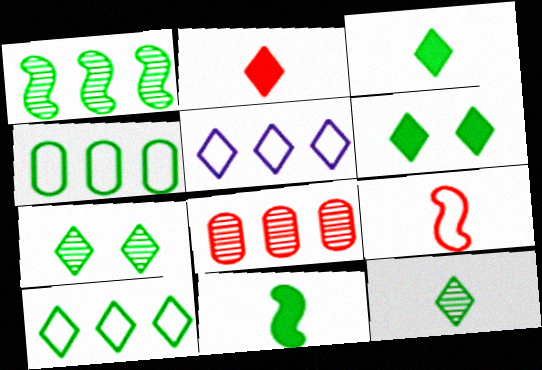[[2, 5, 7], 
[3, 7, 10], 
[4, 7, 11], 
[6, 10, 12]]